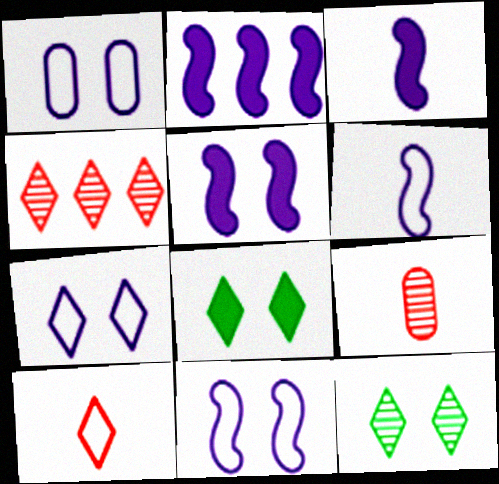[[1, 7, 11], 
[2, 3, 5]]